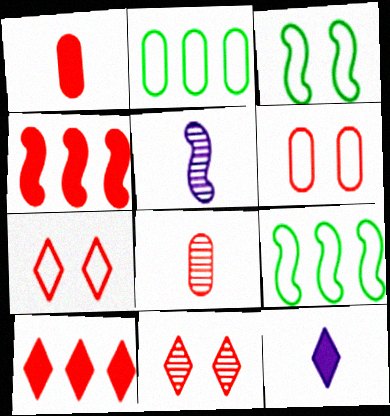[[3, 4, 5], 
[4, 7, 8]]